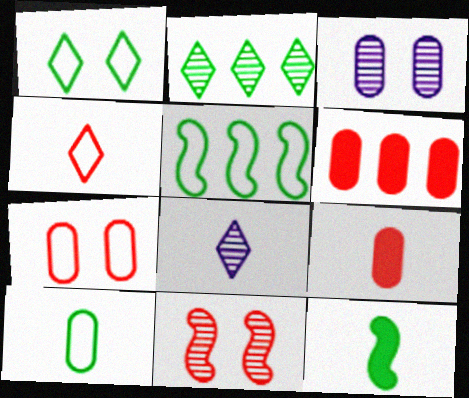[[1, 5, 10], 
[3, 6, 10], 
[4, 6, 11]]